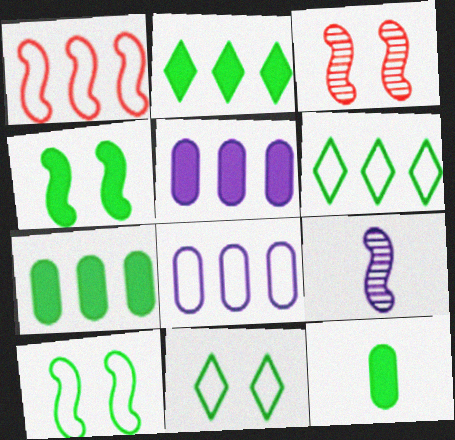[[1, 4, 9], 
[1, 6, 8], 
[2, 4, 12]]